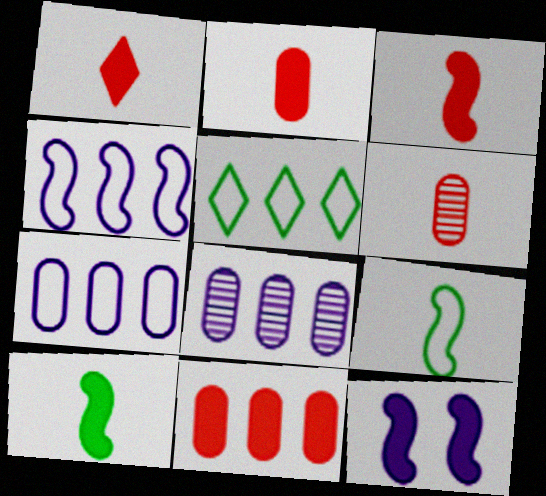[[1, 2, 3], 
[5, 6, 12]]